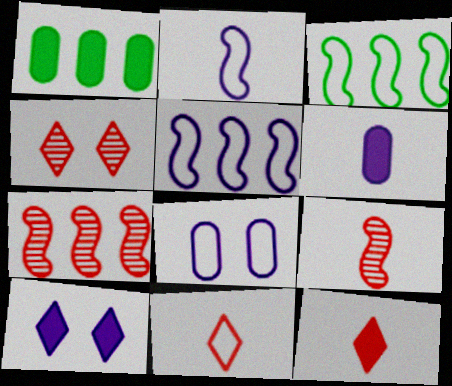[[1, 2, 4], 
[3, 4, 6], 
[3, 8, 11]]